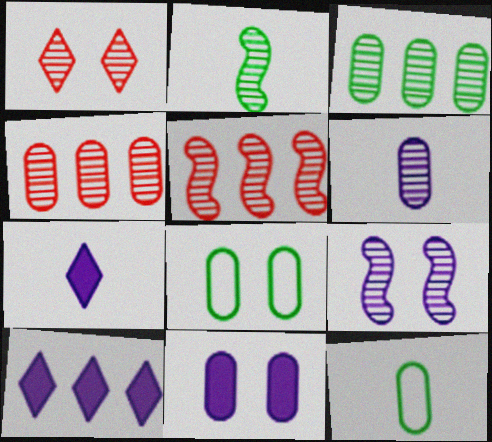[[2, 5, 9], 
[4, 11, 12], 
[5, 7, 8]]